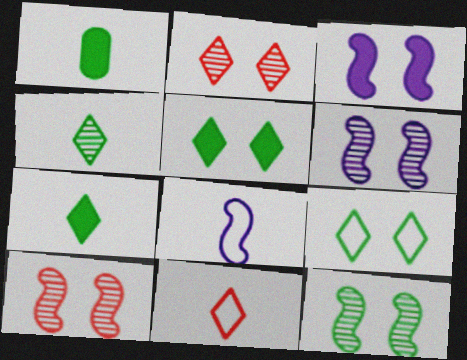[[6, 10, 12]]